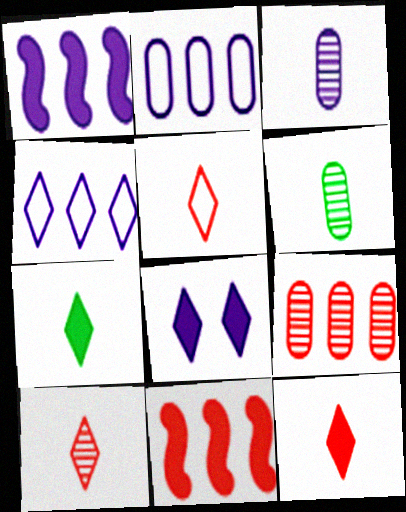[[5, 10, 12]]